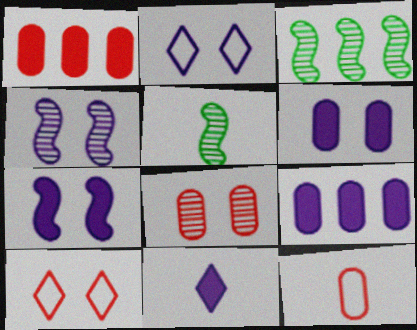[[1, 2, 5], 
[1, 8, 12], 
[2, 4, 6], 
[5, 9, 10], 
[5, 11, 12], 
[7, 9, 11]]